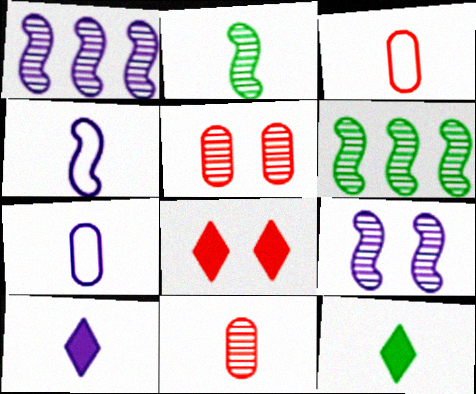[[2, 3, 10], 
[4, 11, 12], 
[6, 7, 8]]